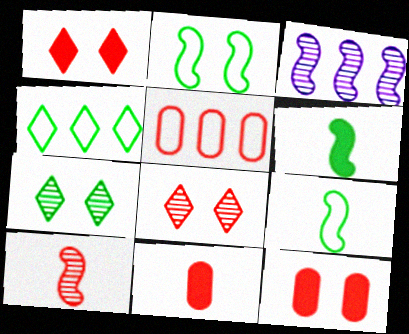[[1, 5, 10]]